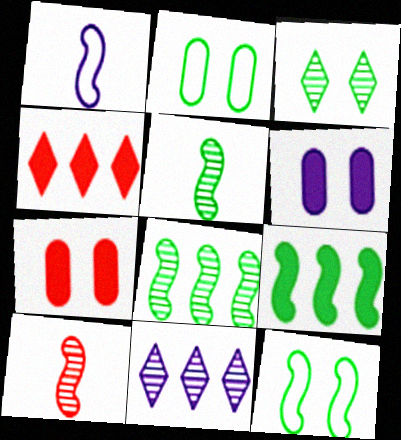[[1, 6, 11], 
[5, 9, 12]]